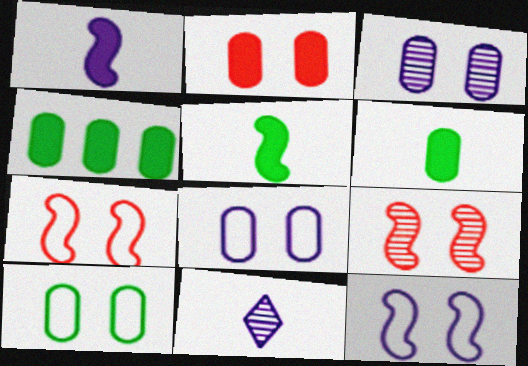[[2, 3, 10], 
[4, 7, 11]]